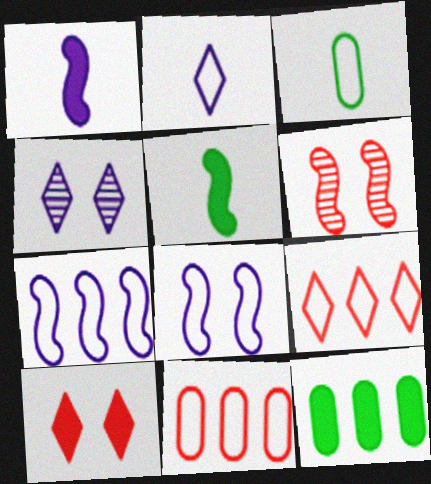[[1, 10, 12], 
[2, 6, 12], 
[3, 8, 9], 
[4, 5, 11], 
[5, 6, 7]]